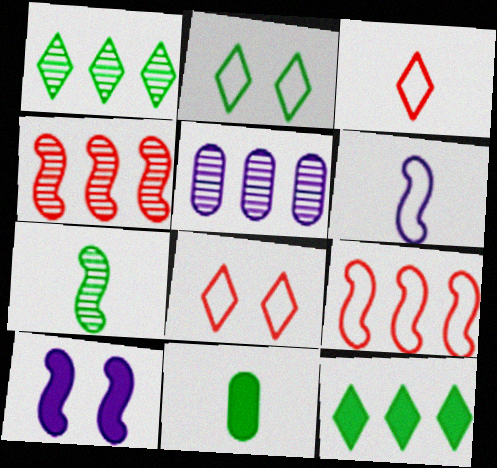[[1, 4, 5], 
[5, 9, 12], 
[7, 9, 10]]